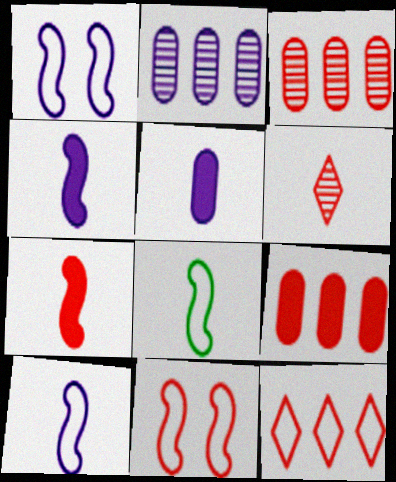[[5, 6, 8], 
[6, 9, 11]]